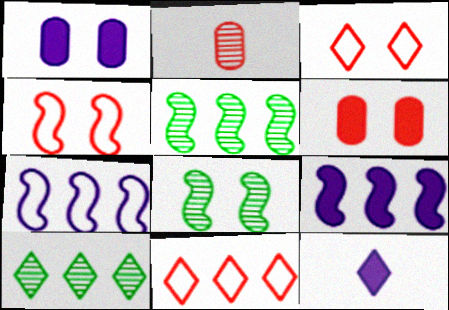[[1, 3, 8], 
[1, 9, 12], 
[3, 10, 12]]